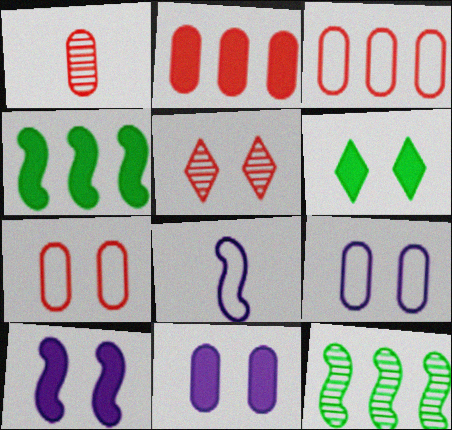[[1, 2, 7]]